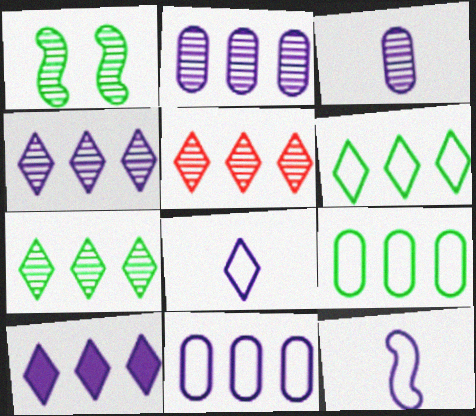[[1, 3, 5], 
[4, 5, 7], 
[5, 6, 10]]